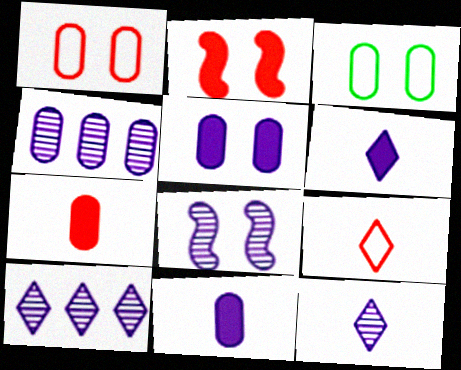[[3, 4, 7], 
[4, 8, 12]]